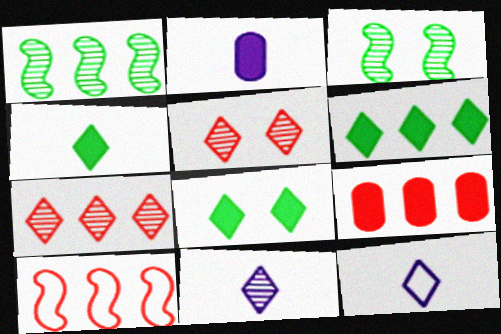[[3, 9, 12], 
[4, 6, 8], 
[5, 6, 12], 
[7, 8, 12], 
[7, 9, 10]]